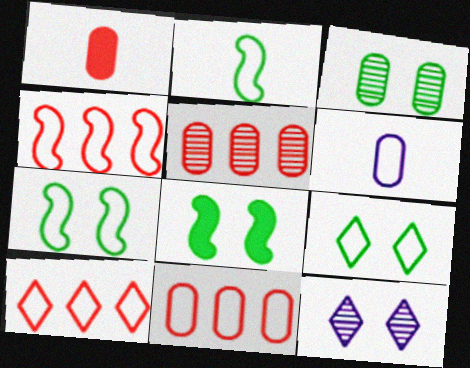[[3, 8, 9], 
[4, 6, 9], 
[4, 10, 11], 
[6, 7, 10]]